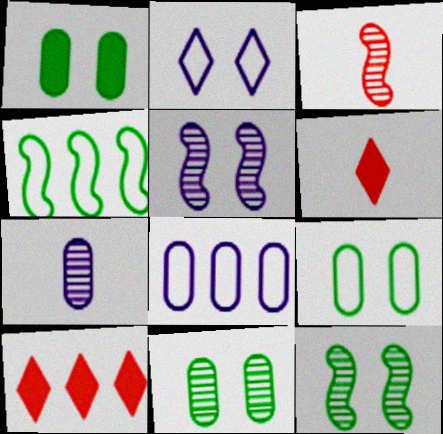[[1, 9, 11], 
[6, 8, 12]]